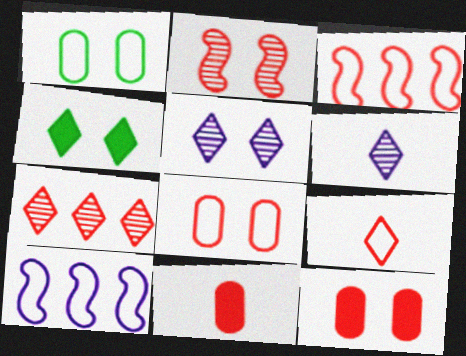[[1, 9, 10], 
[3, 8, 9]]